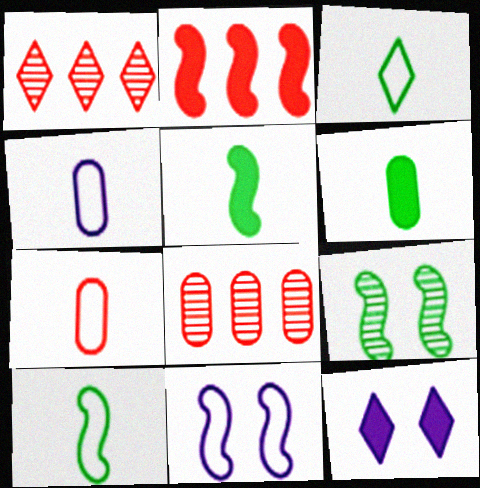[[1, 3, 12], 
[1, 6, 11], 
[2, 6, 12], 
[8, 10, 12]]